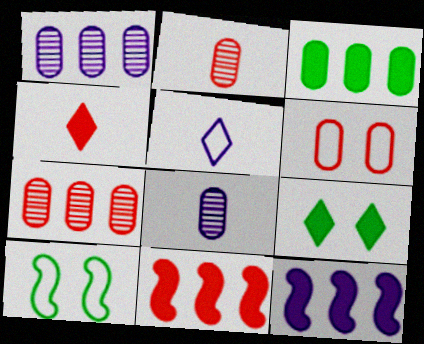[[1, 4, 10], 
[3, 6, 8]]